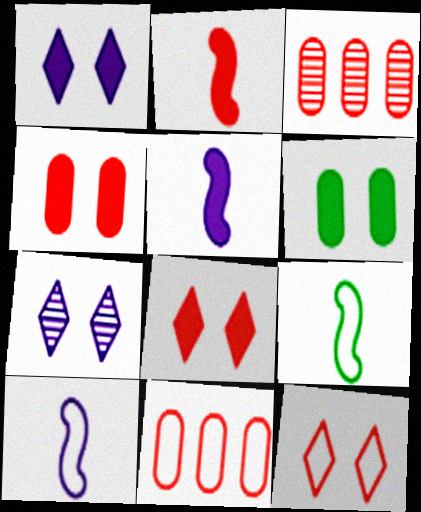[[1, 3, 9], 
[2, 3, 12]]